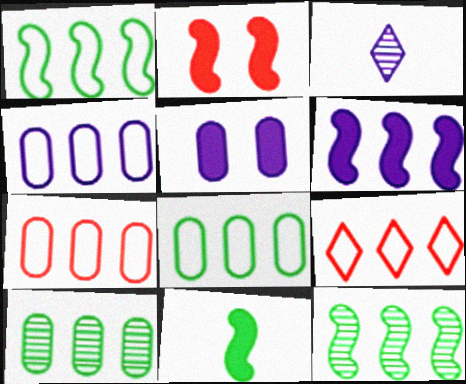[[1, 4, 9], 
[2, 3, 8], 
[2, 6, 11], 
[4, 7, 8], 
[6, 9, 10]]